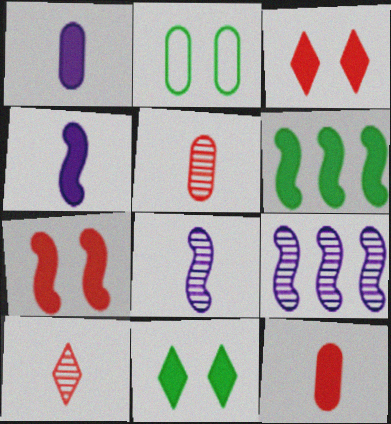[[1, 3, 6], 
[4, 6, 7]]